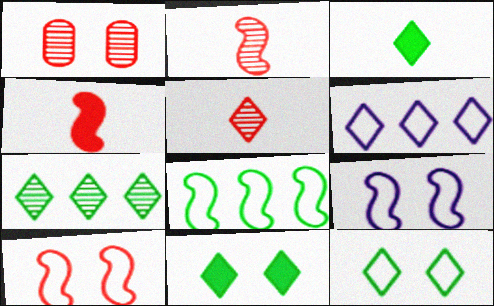[[1, 9, 11], 
[3, 7, 12], 
[5, 6, 11]]